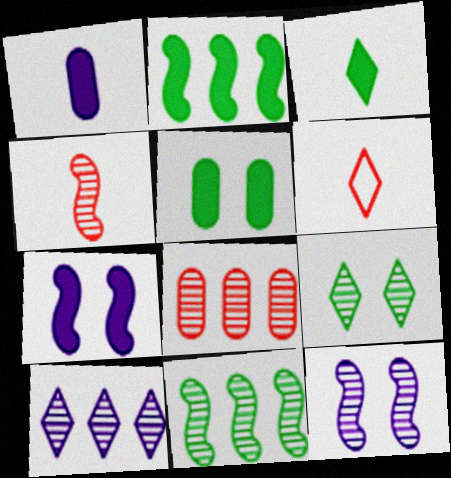[[2, 3, 5], 
[4, 11, 12], 
[8, 10, 11]]